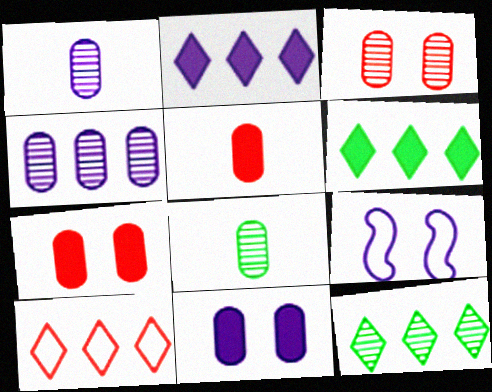[[1, 2, 9], 
[2, 10, 12], 
[3, 4, 8], 
[5, 9, 12]]